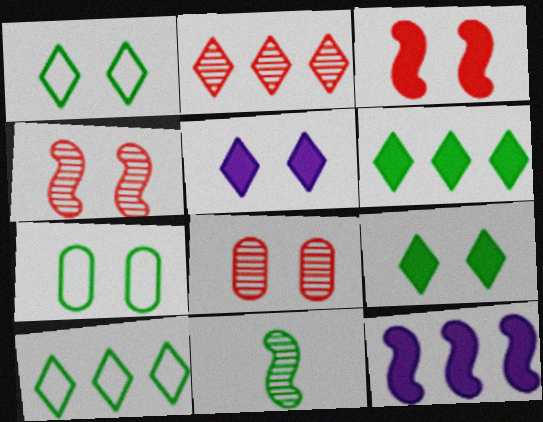[[4, 5, 7], 
[6, 7, 11]]